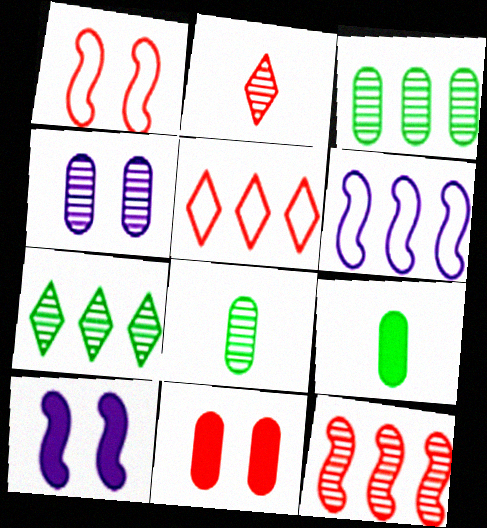[[5, 8, 10]]